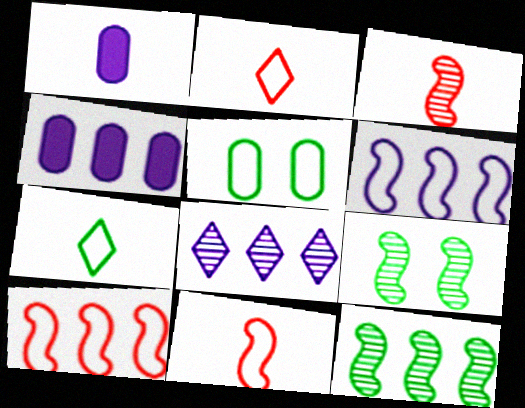[[1, 3, 7], 
[2, 4, 9], 
[2, 5, 6], 
[4, 6, 8]]